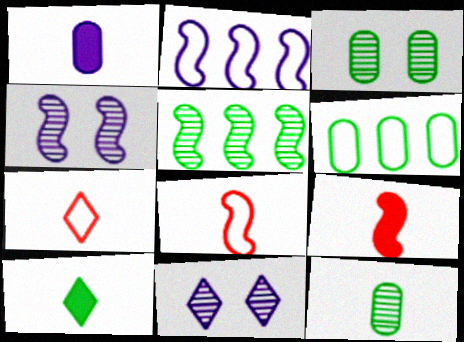[[1, 2, 11], 
[1, 9, 10], 
[6, 9, 11]]